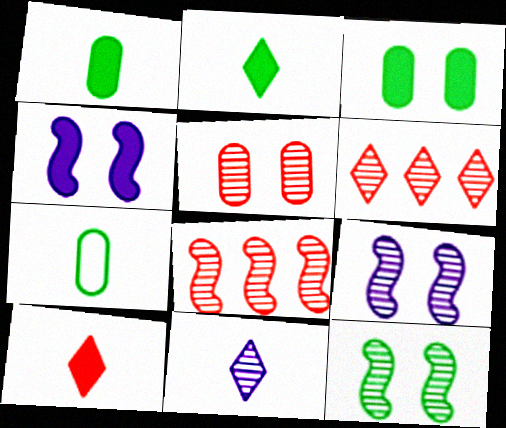[[4, 6, 7]]